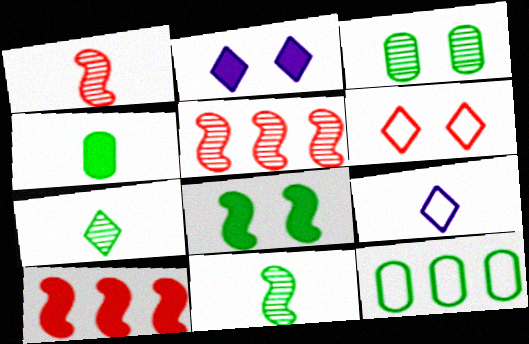[[1, 2, 12], 
[1, 4, 9], 
[2, 4, 10], 
[3, 4, 12], 
[3, 9, 10], 
[7, 8, 12]]